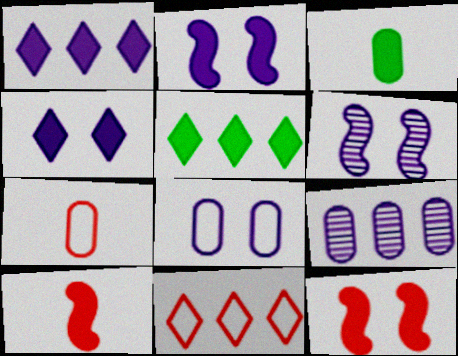[[1, 3, 12], 
[3, 6, 11], 
[4, 6, 8], 
[5, 6, 7]]